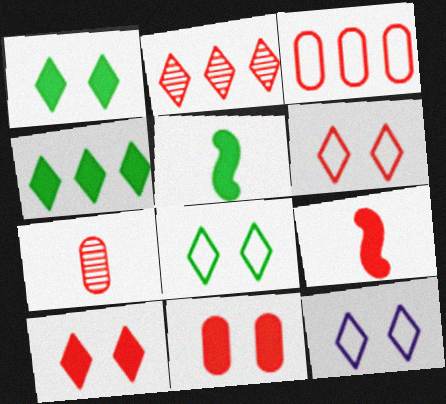[[3, 7, 11], 
[6, 8, 12]]